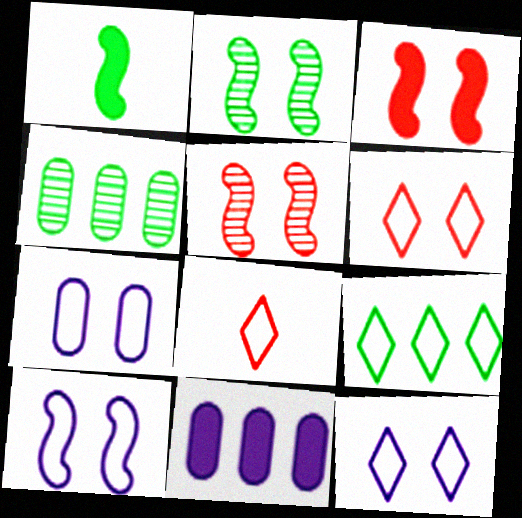[[2, 3, 10], 
[2, 8, 11], 
[7, 10, 12], 
[8, 9, 12]]